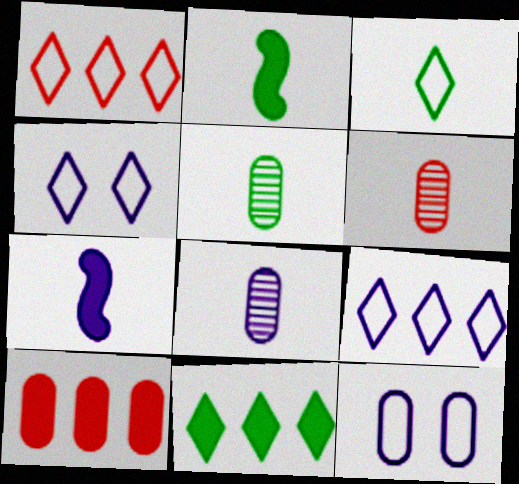[[1, 3, 4], 
[2, 3, 5], 
[3, 6, 7], 
[5, 6, 8], 
[5, 10, 12]]